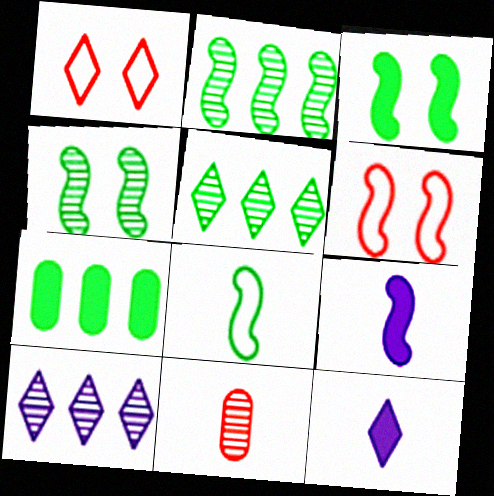[[1, 5, 12], 
[2, 3, 8], 
[2, 6, 9], 
[4, 10, 11], 
[8, 11, 12]]